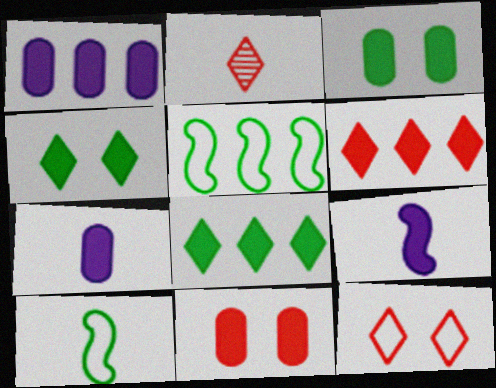[[2, 6, 12], 
[2, 7, 10], 
[3, 6, 9], 
[8, 9, 11]]